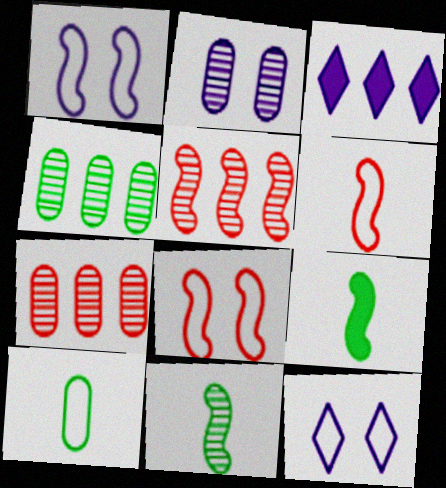[[1, 5, 9], 
[7, 9, 12]]